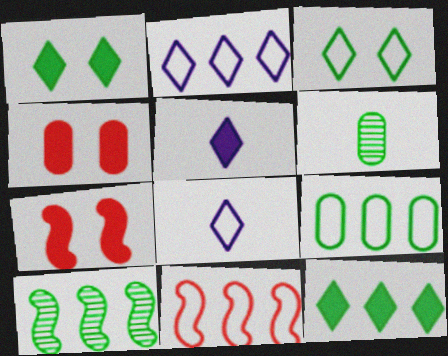[[2, 6, 7], 
[2, 9, 11], 
[4, 8, 10], 
[9, 10, 12]]